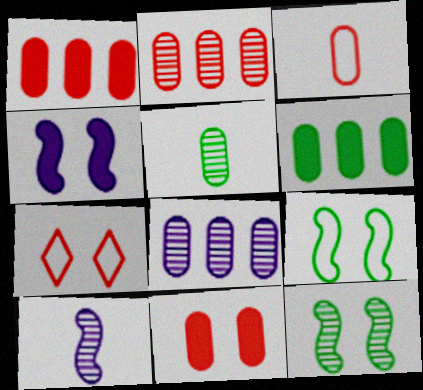[[2, 3, 11], 
[6, 7, 10]]